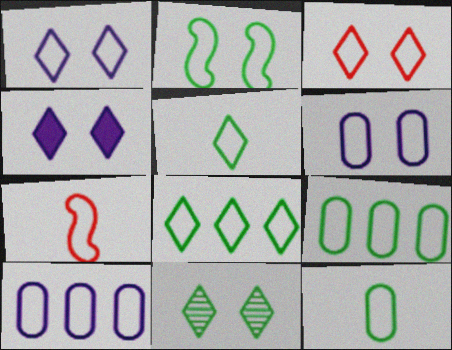[[1, 7, 9], 
[2, 3, 6], 
[2, 5, 9], 
[2, 8, 12], 
[3, 4, 11], 
[6, 7, 8]]